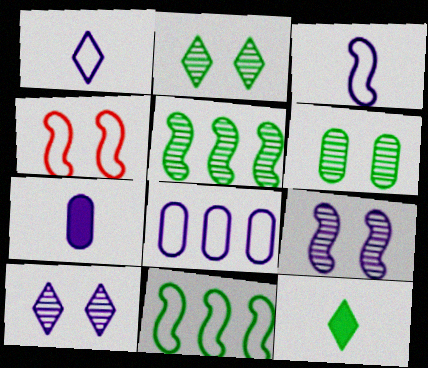[[3, 4, 11], 
[6, 11, 12]]